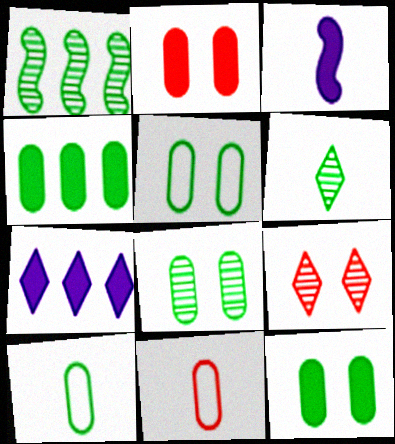[[1, 6, 8], 
[3, 6, 11], 
[4, 8, 10], 
[5, 8, 12]]